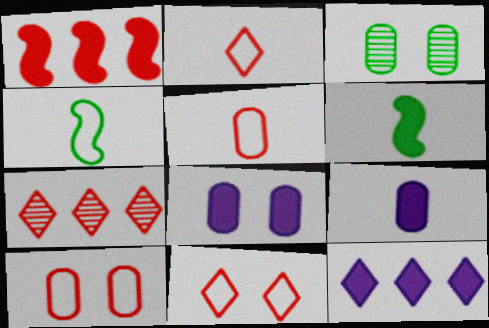[[3, 8, 10], 
[4, 7, 8]]